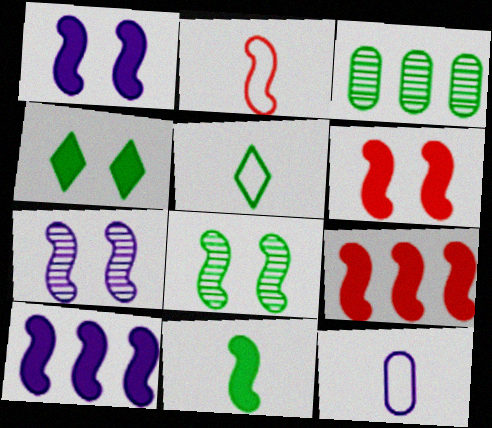[[1, 9, 11], 
[2, 5, 12], 
[2, 8, 10], 
[6, 10, 11]]